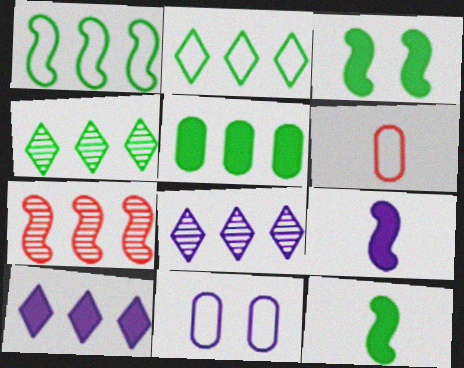[[1, 4, 5], 
[3, 6, 8], 
[8, 9, 11]]